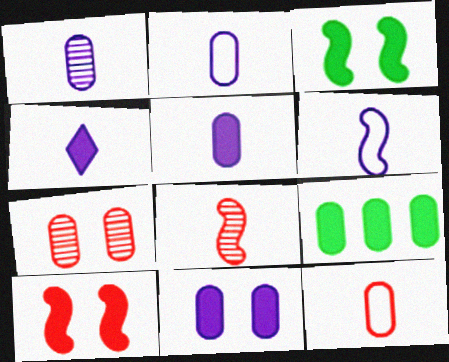[[1, 2, 5], 
[1, 4, 6], 
[2, 7, 9], 
[4, 9, 10]]